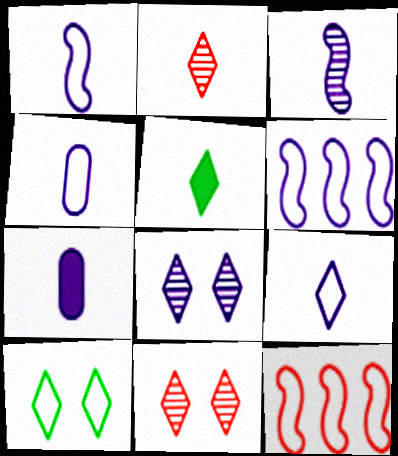[[1, 4, 9], 
[2, 5, 9], 
[3, 7, 9], 
[4, 10, 12], 
[6, 7, 8]]